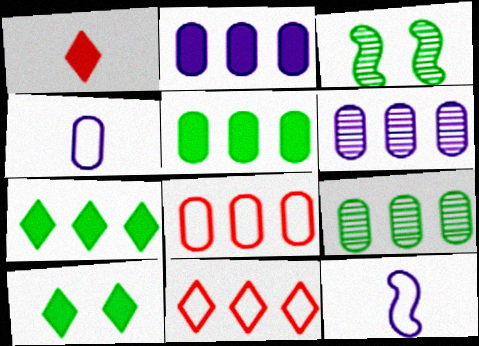[[2, 8, 9], 
[5, 6, 8]]